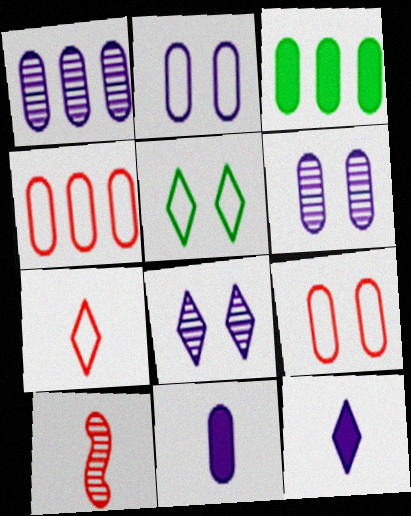[[1, 2, 11], 
[1, 3, 4]]